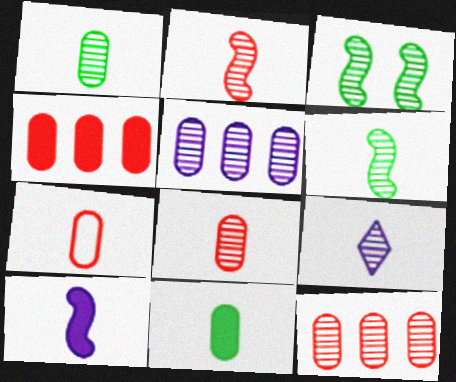[[1, 2, 9], 
[3, 9, 12], 
[6, 8, 9]]